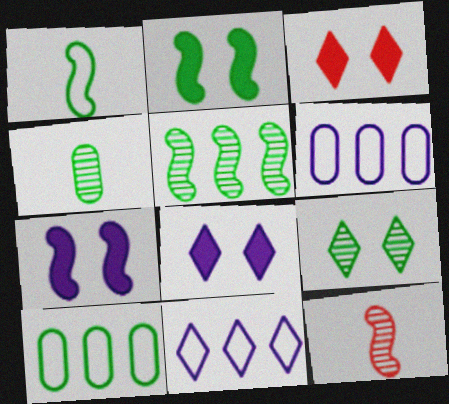[[1, 2, 5], 
[4, 5, 9], 
[8, 10, 12]]